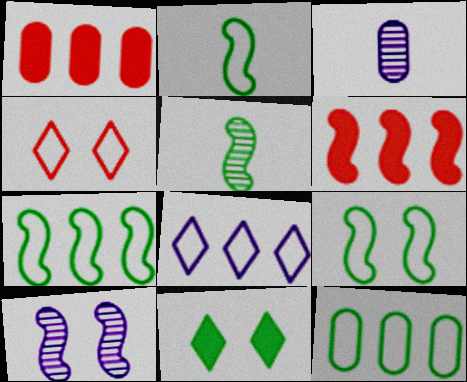[[2, 6, 10], 
[2, 7, 9], 
[5, 11, 12]]